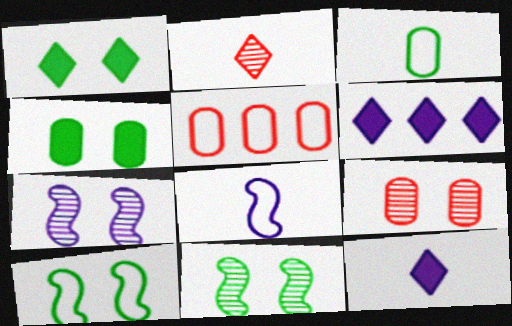[[5, 11, 12]]